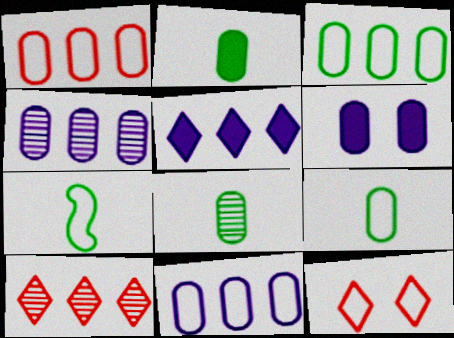[[1, 3, 11], 
[1, 6, 8], 
[2, 8, 9], 
[6, 7, 10], 
[7, 11, 12]]